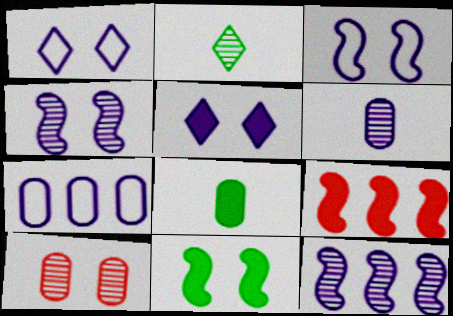[[1, 10, 11], 
[2, 10, 12], 
[5, 8, 9], 
[7, 8, 10]]